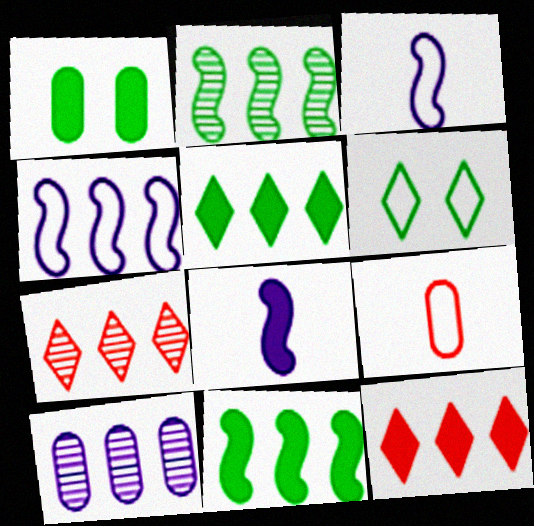[[1, 3, 7], 
[1, 8, 12], 
[1, 9, 10], 
[2, 7, 10], 
[4, 6, 9]]